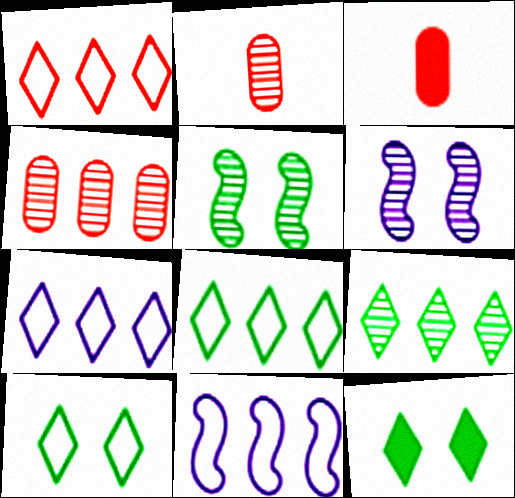[[1, 7, 8], 
[2, 6, 9], 
[2, 11, 12], 
[3, 5, 7], 
[3, 6, 8]]